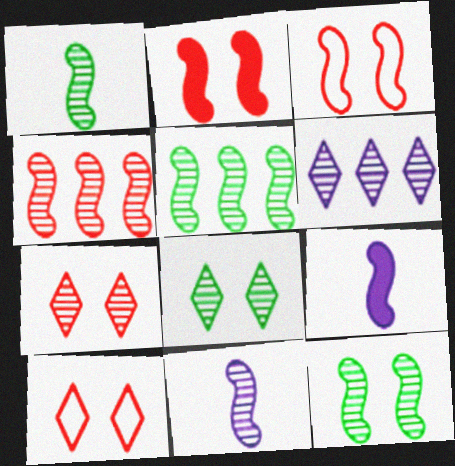[[1, 5, 12], 
[3, 5, 9], 
[4, 11, 12]]